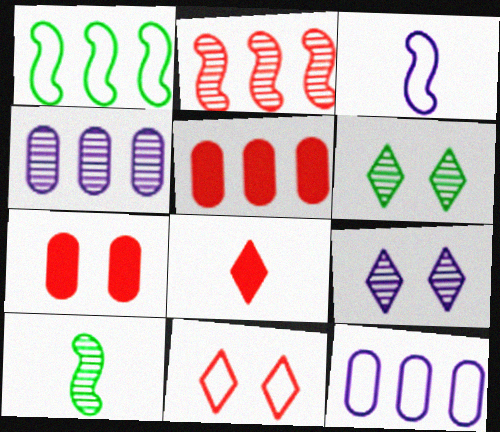[[3, 5, 6]]